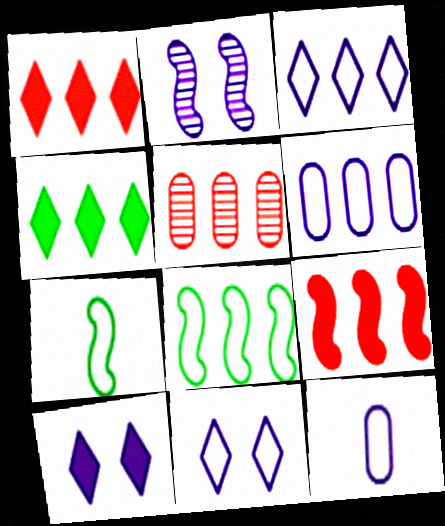[[2, 7, 9], 
[5, 7, 10]]